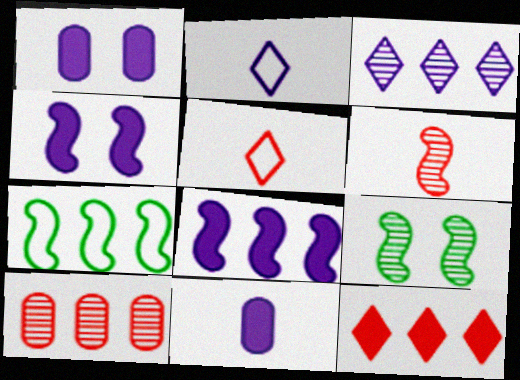[[4, 6, 7]]